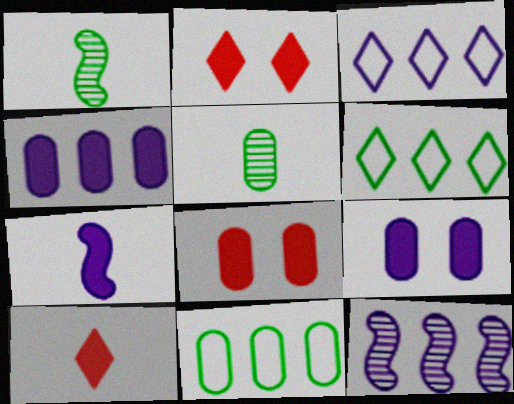[[1, 3, 8], 
[3, 4, 12]]